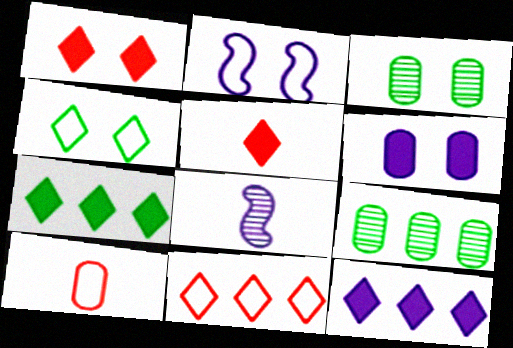[[1, 2, 3], 
[2, 5, 9], 
[6, 9, 10]]